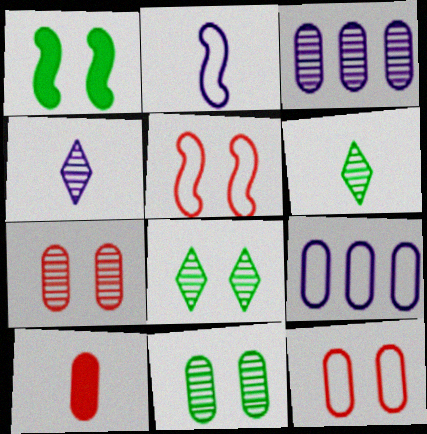[[2, 6, 10], 
[9, 10, 11]]